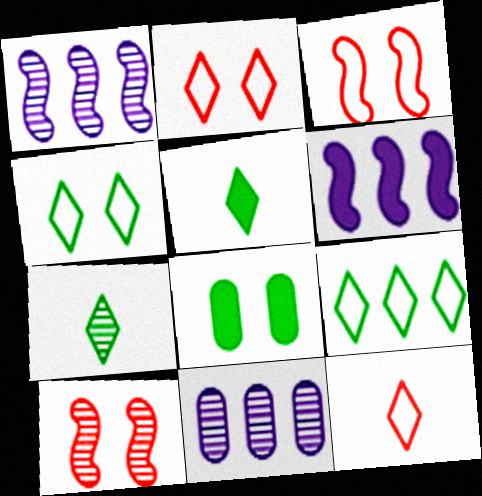[[1, 8, 12], 
[3, 5, 11], 
[7, 10, 11]]